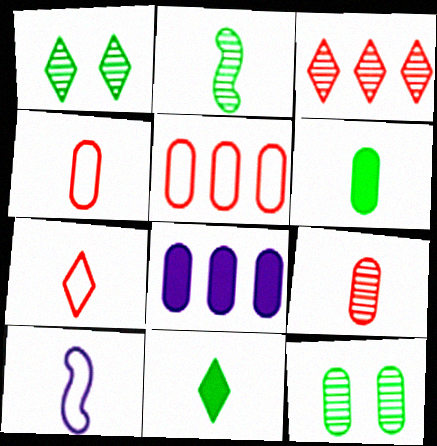[[4, 8, 12], 
[9, 10, 11]]